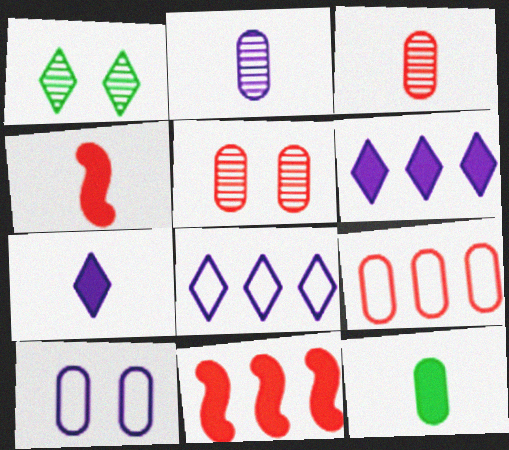[[4, 7, 12]]